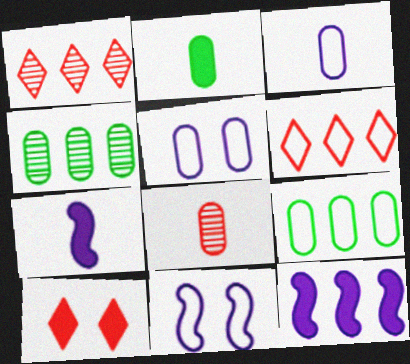[[1, 2, 11], 
[1, 9, 12], 
[2, 3, 8], 
[2, 10, 12], 
[4, 6, 12]]